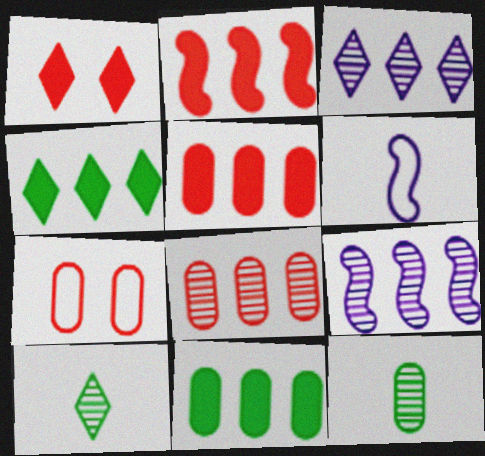[]